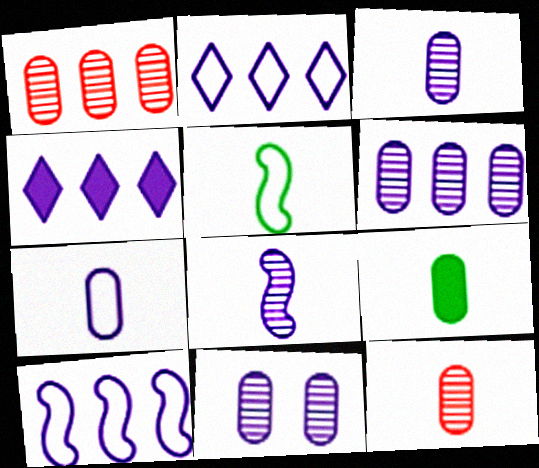[[3, 6, 11], 
[4, 6, 10], 
[7, 9, 12]]